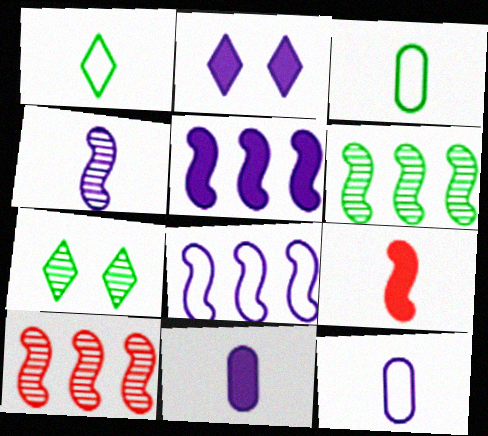[[2, 3, 10], 
[2, 5, 11]]